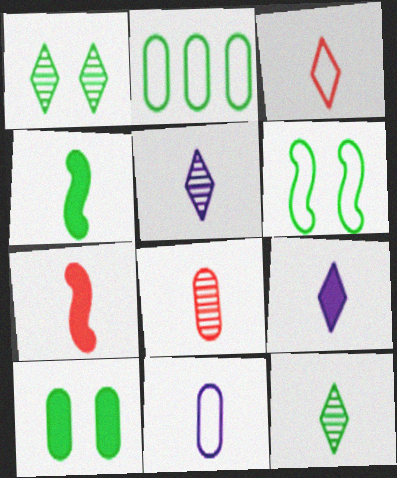[[1, 2, 4], 
[1, 6, 10], 
[3, 7, 8], 
[3, 9, 12], 
[7, 11, 12]]